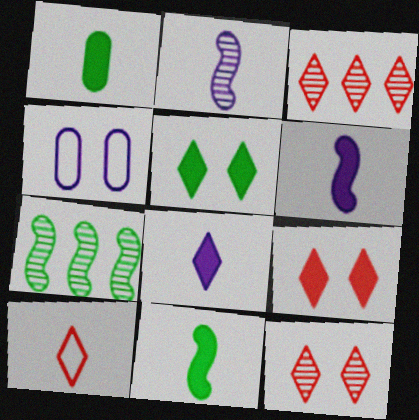[[1, 2, 10], 
[3, 4, 11], 
[3, 9, 10]]